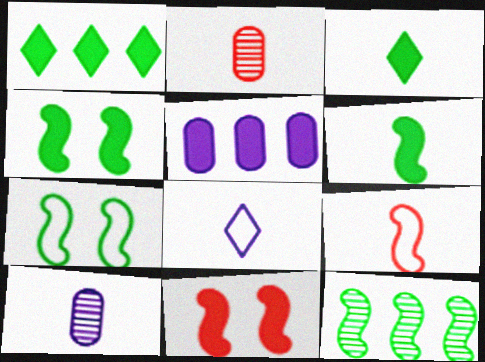[[2, 6, 8], 
[3, 5, 11], 
[3, 9, 10], 
[6, 7, 12]]